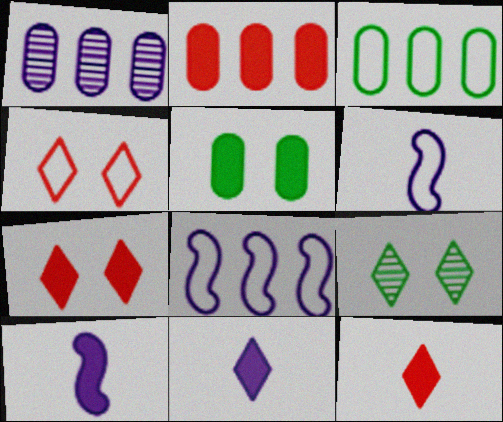[[1, 2, 3], 
[2, 6, 9], 
[3, 4, 6]]